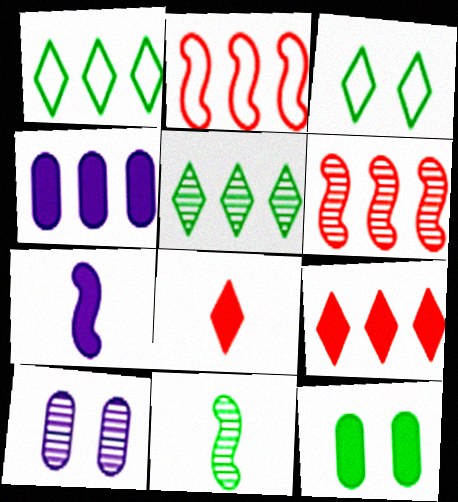[[1, 4, 6], 
[1, 11, 12], 
[2, 4, 5], 
[7, 9, 12]]